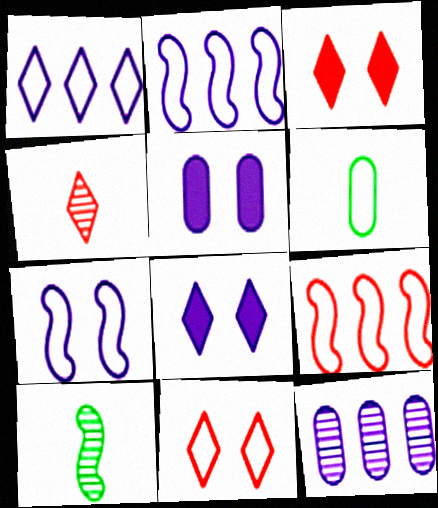[[2, 6, 11]]